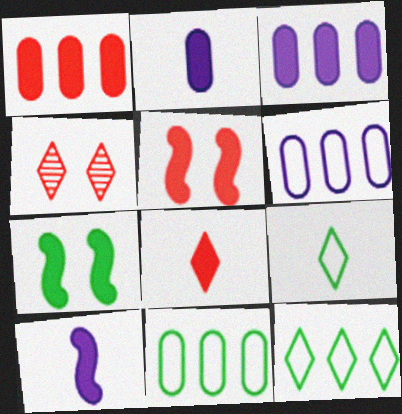[[1, 5, 8], 
[3, 7, 8], 
[4, 10, 11]]